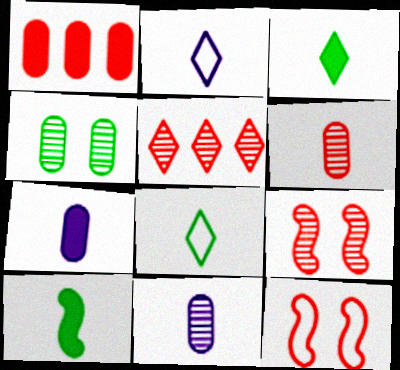[[2, 6, 10], 
[5, 6, 9]]